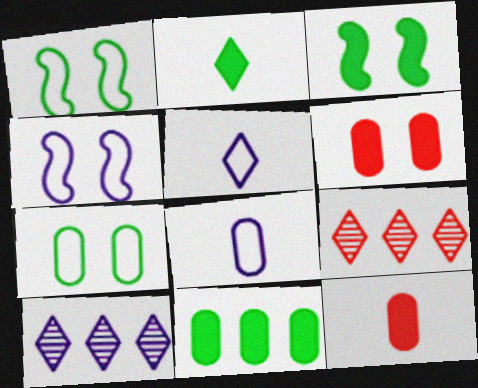[[1, 10, 12], 
[2, 3, 11], 
[3, 8, 9]]